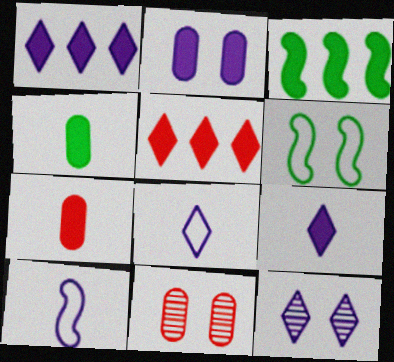[[1, 8, 12], 
[3, 8, 11]]